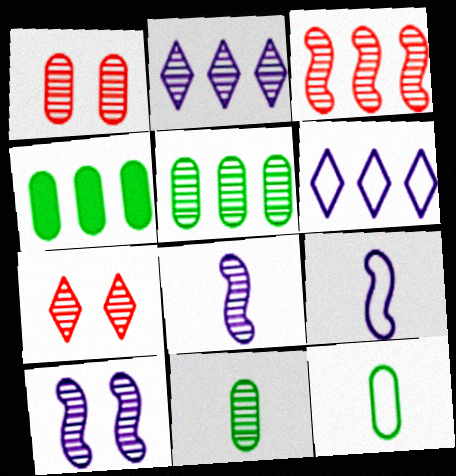[[2, 3, 5], 
[3, 4, 6], 
[4, 7, 9], 
[5, 7, 8]]